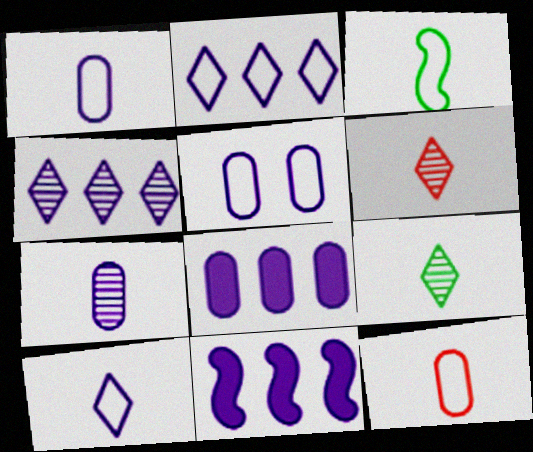[[3, 10, 12], 
[5, 7, 8]]